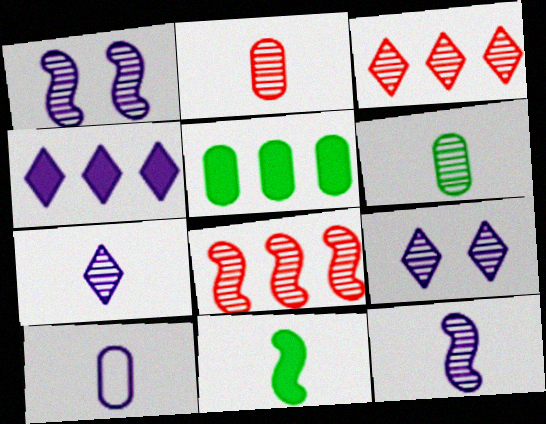[[1, 3, 6], 
[1, 4, 10], 
[6, 8, 9]]